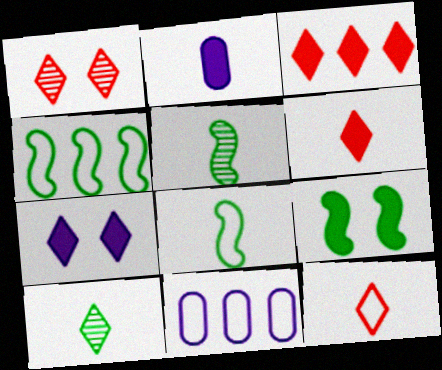[[1, 2, 4], 
[1, 3, 12], 
[2, 3, 9], 
[2, 5, 12], 
[4, 5, 9]]